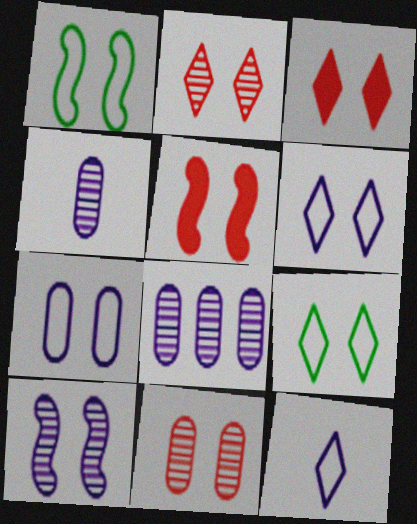[[1, 5, 10]]